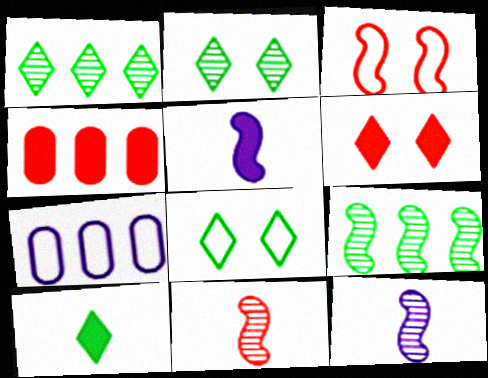[[1, 8, 10], 
[3, 5, 9], 
[4, 8, 12]]